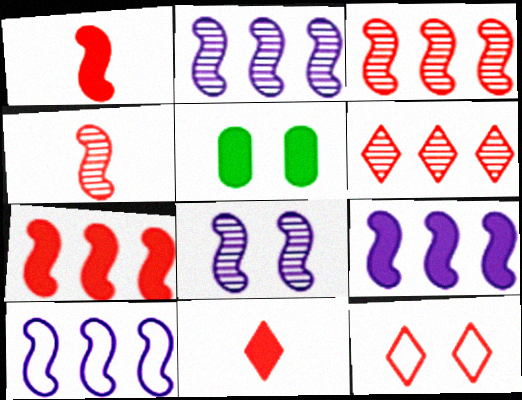[[2, 9, 10], 
[5, 8, 12], 
[5, 9, 11], 
[6, 11, 12]]